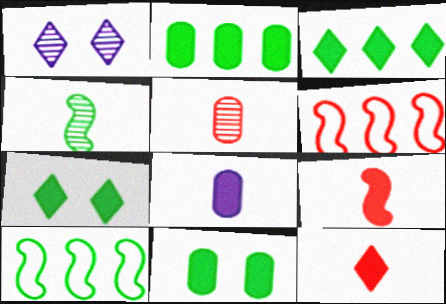[]